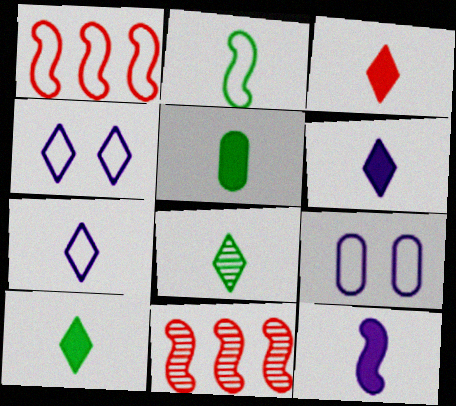[[2, 5, 8], 
[3, 5, 12], 
[3, 6, 10], 
[3, 7, 8], 
[4, 5, 11], 
[9, 10, 11]]